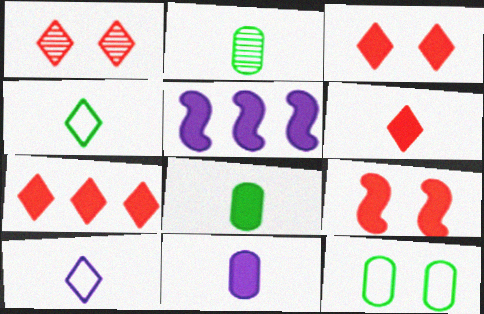[[3, 5, 8], 
[3, 6, 7]]